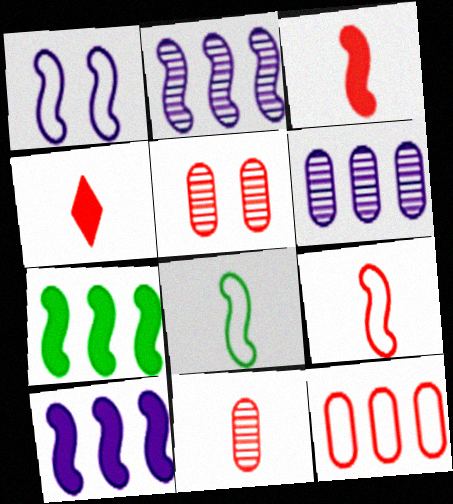[[4, 9, 11]]